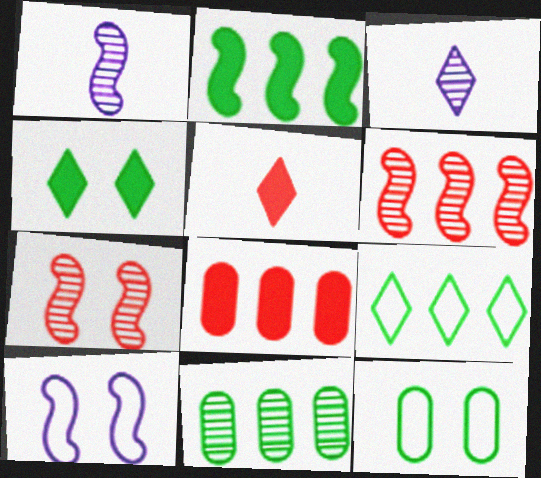[[2, 9, 11], 
[3, 7, 11], 
[5, 10, 11]]